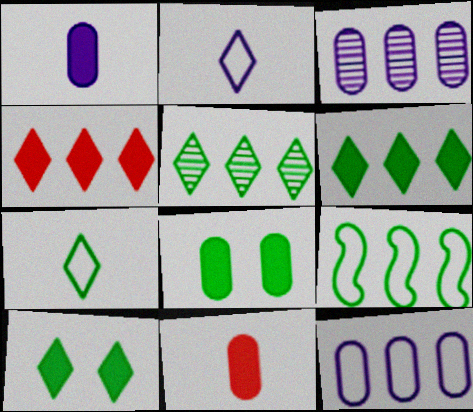[[3, 4, 9], 
[5, 7, 10]]